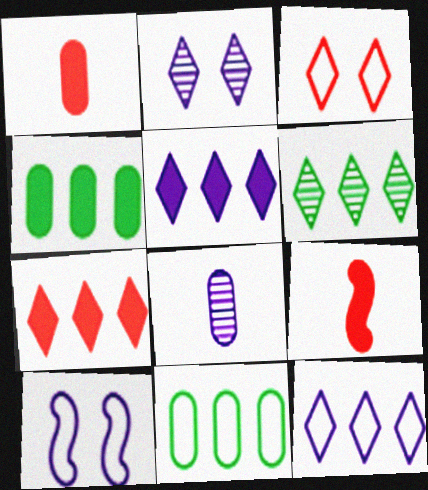[[1, 6, 10], 
[2, 9, 11], 
[5, 8, 10], 
[6, 7, 12]]